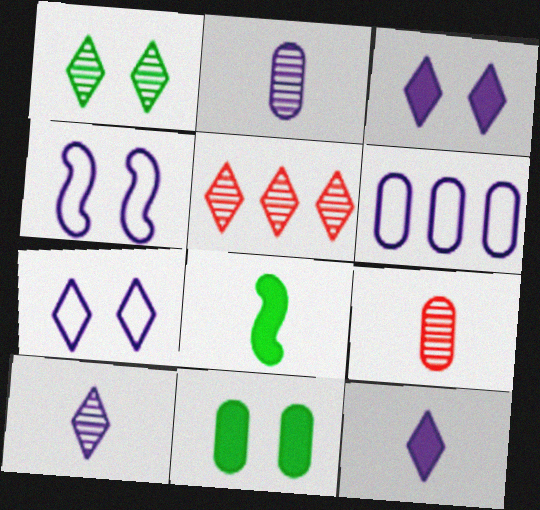[[1, 5, 10], 
[6, 9, 11]]